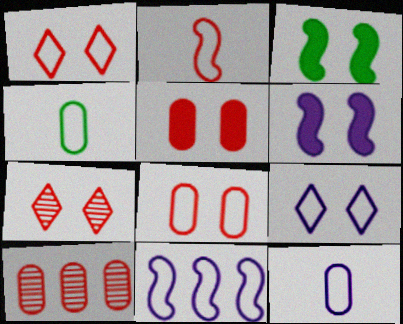[[1, 4, 11], 
[9, 11, 12]]